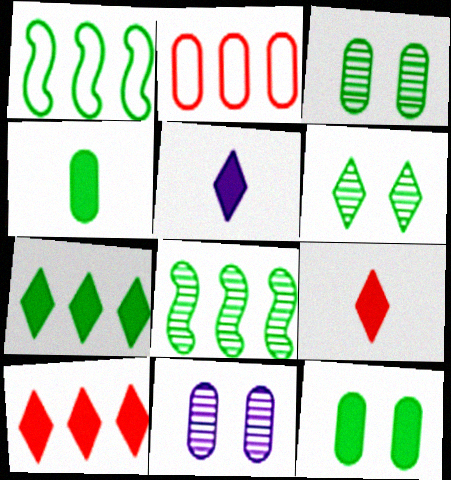[[1, 4, 6], 
[1, 9, 11], 
[2, 4, 11]]